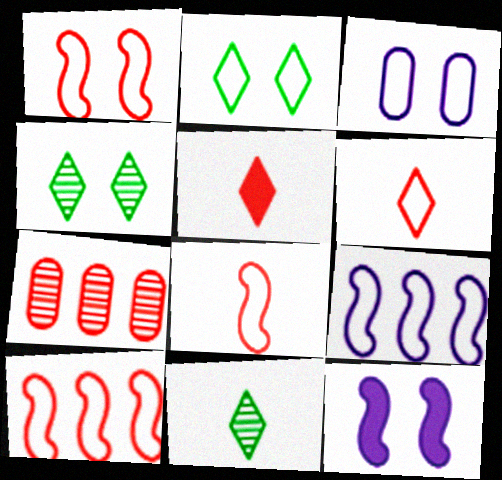[[1, 2, 3], 
[1, 5, 7], 
[1, 8, 10]]